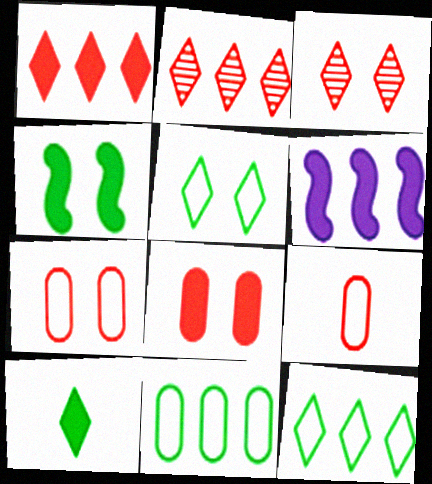[[2, 6, 11], 
[6, 8, 10]]